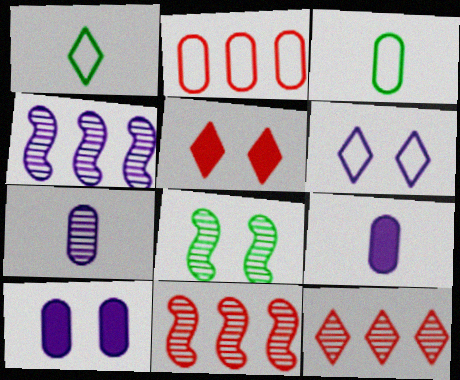[[1, 10, 11], 
[3, 4, 5], 
[4, 6, 9], 
[7, 8, 12]]